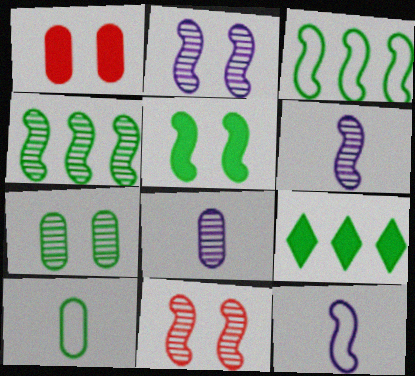[[4, 6, 11]]